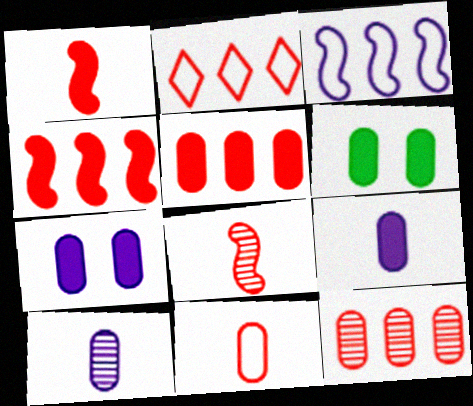[[2, 4, 12], 
[5, 6, 9]]